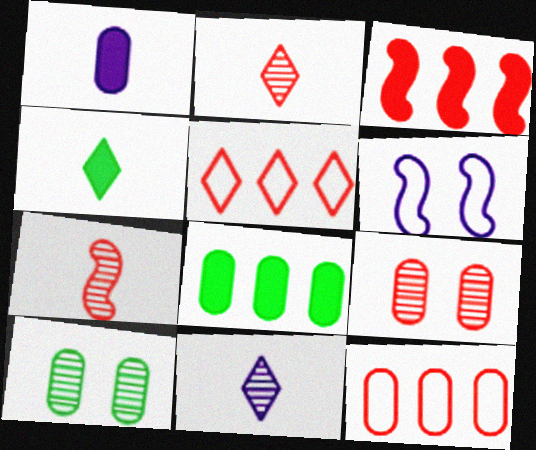[[1, 10, 12], 
[2, 6, 8]]